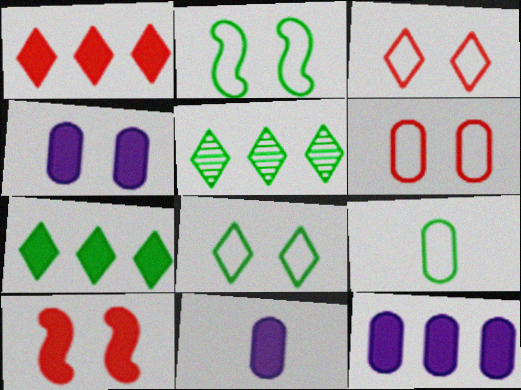[[4, 11, 12], 
[7, 10, 11]]